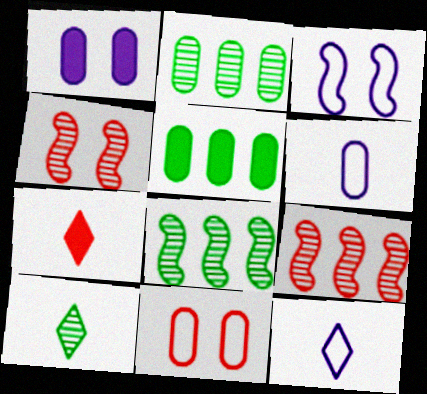[[2, 3, 7], 
[4, 5, 12], 
[7, 9, 11], 
[7, 10, 12]]